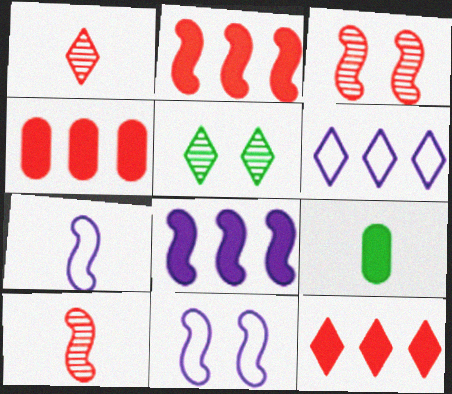[[1, 7, 9], 
[2, 4, 12], 
[3, 6, 9], 
[4, 5, 7]]